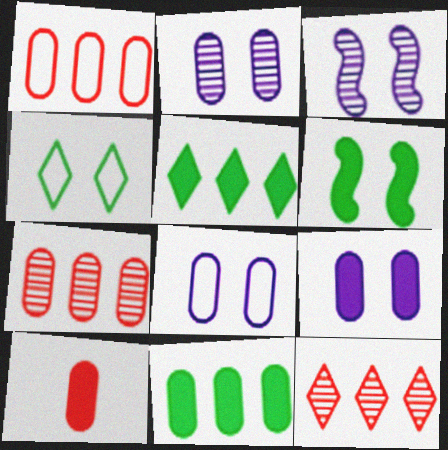[[2, 8, 9], 
[9, 10, 11]]